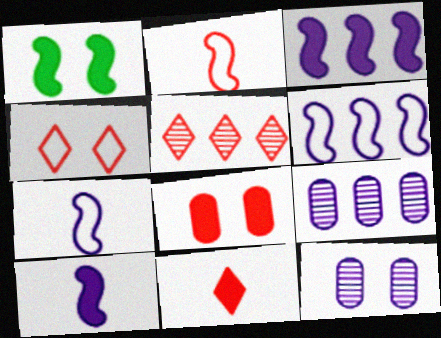[[1, 4, 12], 
[2, 5, 8], 
[4, 5, 11]]